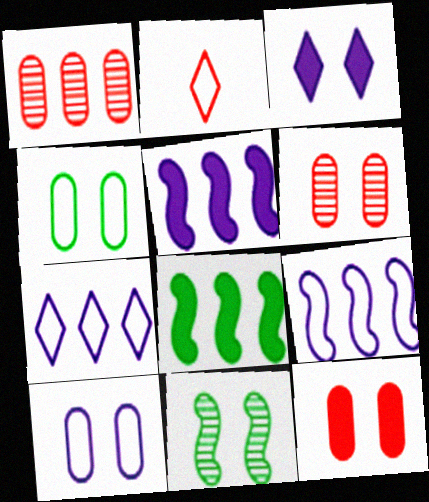[[1, 7, 8], 
[2, 4, 9]]